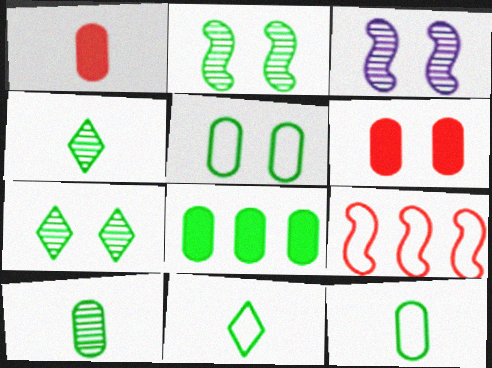[[2, 8, 11], 
[5, 8, 10]]